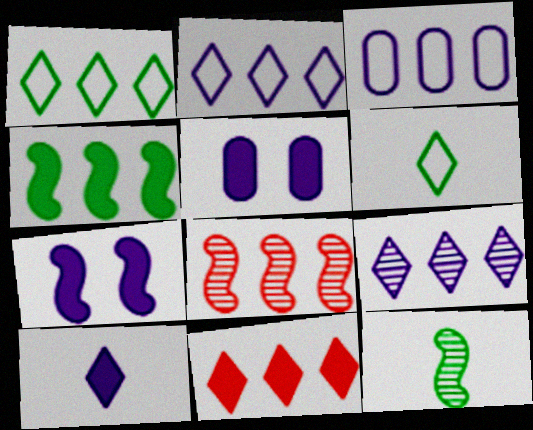[[1, 9, 11], 
[5, 6, 8]]